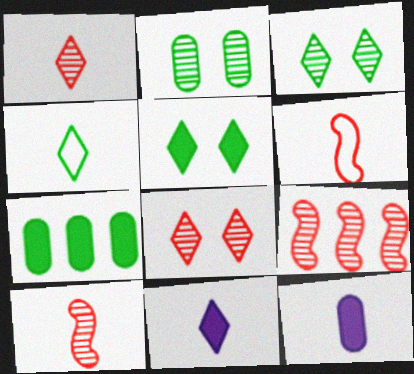[[1, 4, 11], 
[4, 10, 12]]